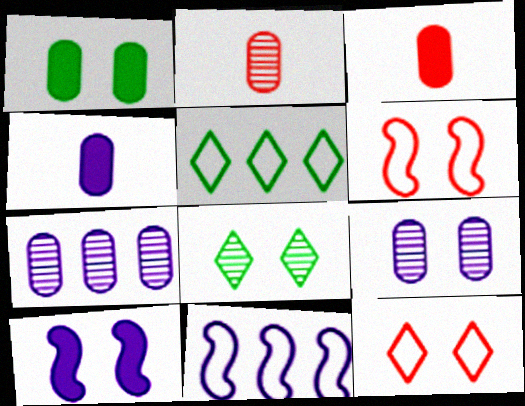[[2, 5, 10], 
[3, 8, 11]]